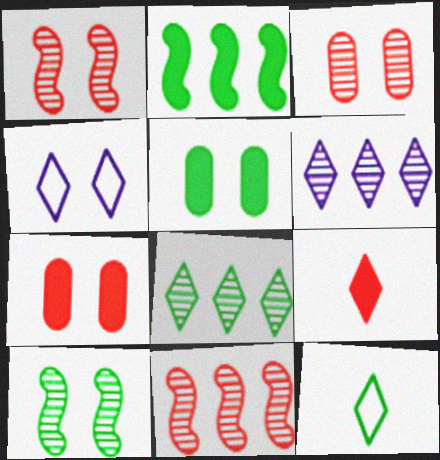[[1, 4, 5], 
[4, 7, 10], 
[4, 8, 9]]